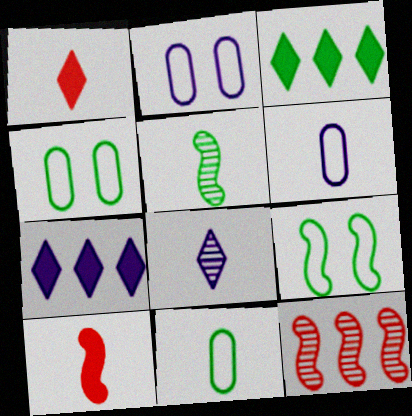[[1, 5, 6], 
[3, 4, 5], 
[8, 10, 11]]